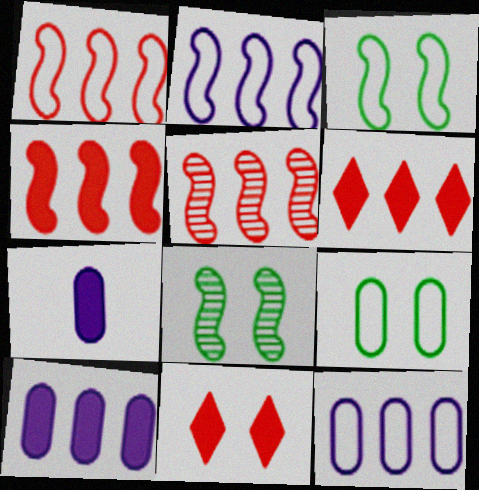[[1, 4, 5]]